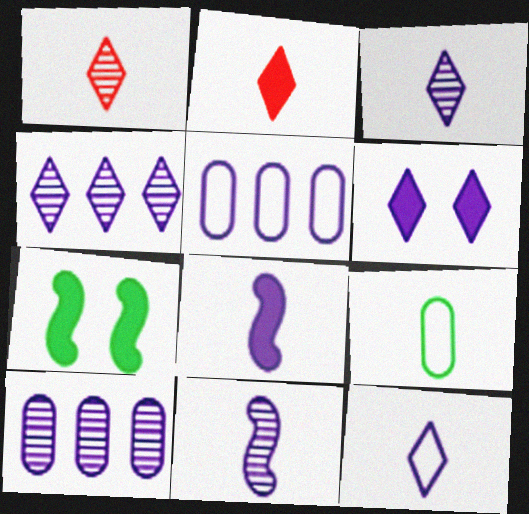[[1, 5, 7], 
[1, 8, 9], 
[2, 9, 11], 
[4, 6, 12], 
[5, 6, 11]]